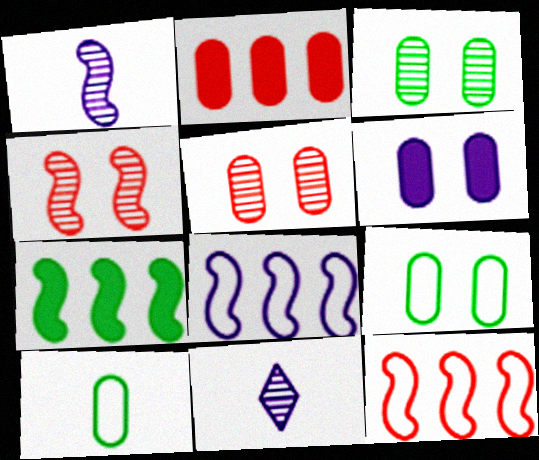[[5, 6, 9], 
[6, 8, 11]]